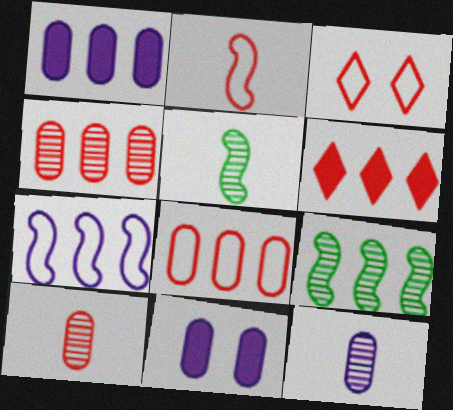[[1, 3, 5], 
[2, 3, 8]]